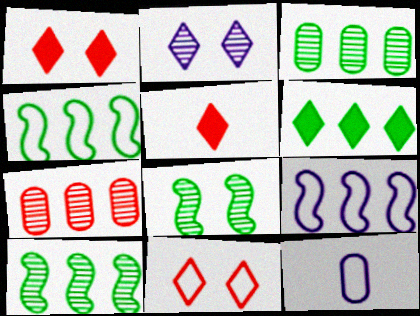[[1, 10, 12], 
[3, 4, 6], 
[4, 11, 12], 
[6, 7, 9]]